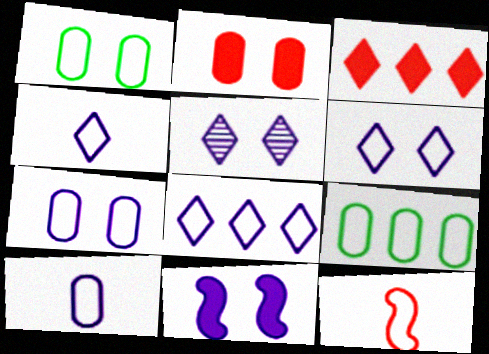[[1, 8, 12], 
[4, 6, 8], 
[5, 7, 11], 
[6, 9, 12]]